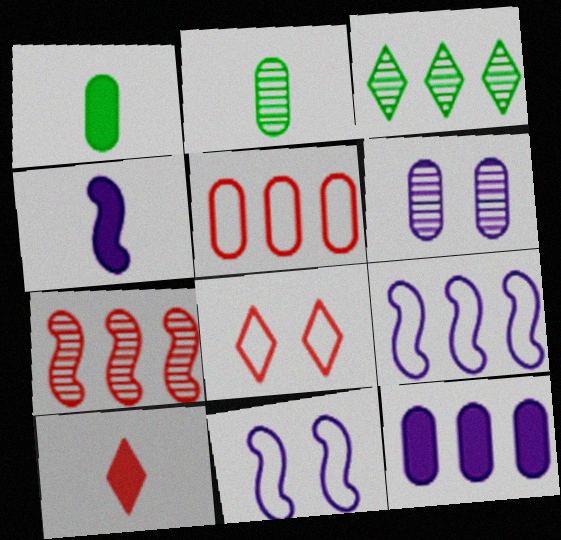[[1, 4, 10], 
[1, 5, 6]]